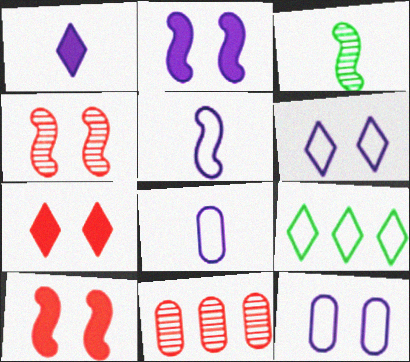[]